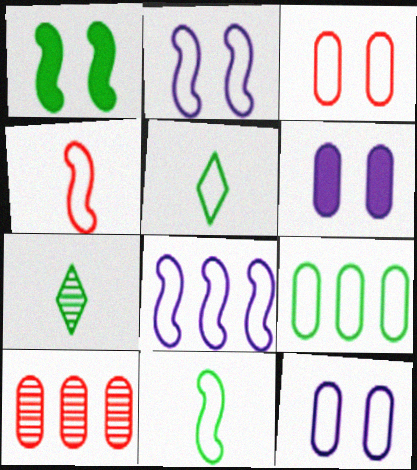[[1, 7, 9], 
[3, 5, 8]]